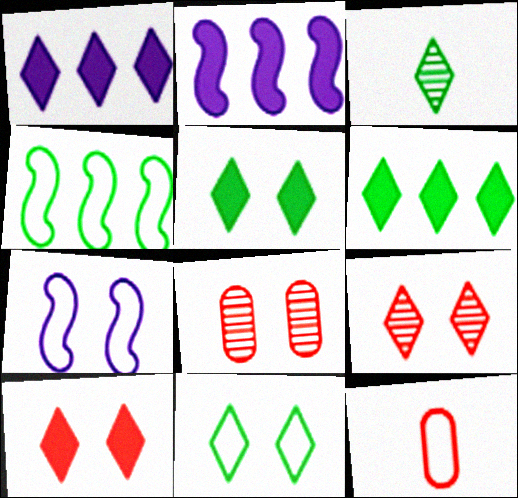[[3, 6, 11], 
[5, 7, 8]]